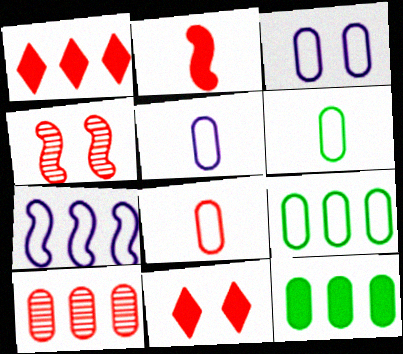[[1, 4, 8], 
[3, 8, 9], 
[5, 6, 8]]